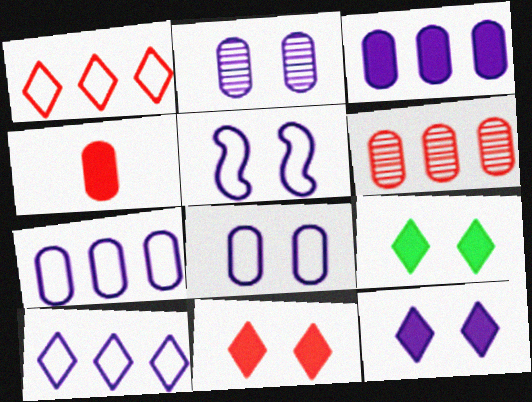[[2, 5, 12], 
[9, 11, 12]]